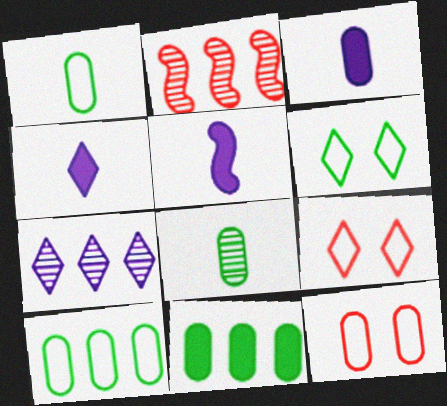[[2, 3, 6], 
[3, 4, 5]]